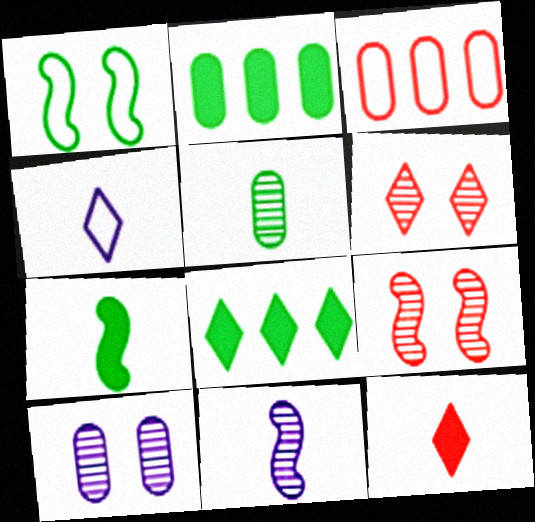[[1, 3, 4], 
[1, 5, 8], 
[2, 4, 9], 
[3, 9, 12], 
[4, 6, 8]]